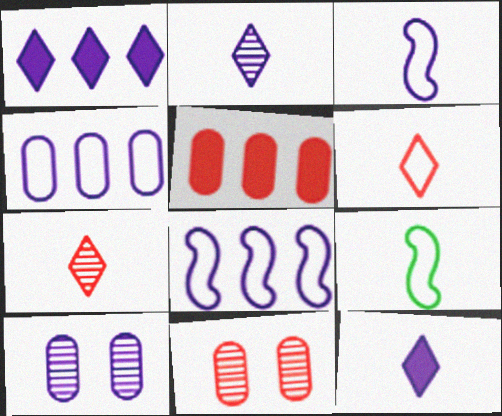[[1, 3, 10], 
[1, 9, 11], 
[8, 10, 12]]